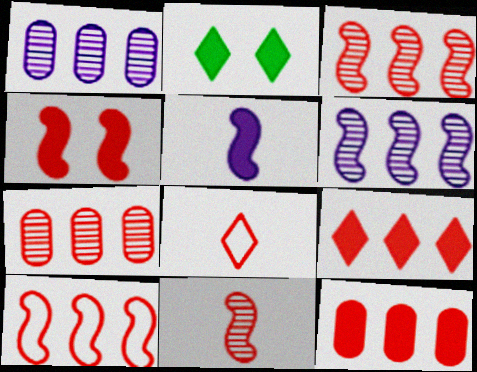[[2, 5, 12], 
[4, 7, 8], 
[4, 10, 11], 
[7, 9, 10]]